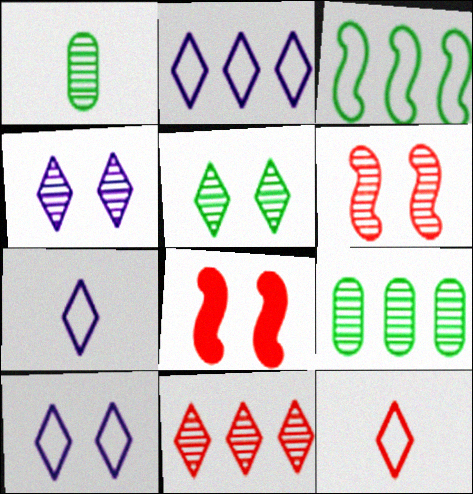[[1, 2, 8], 
[2, 7, 10], 
[7, 8, 9]]